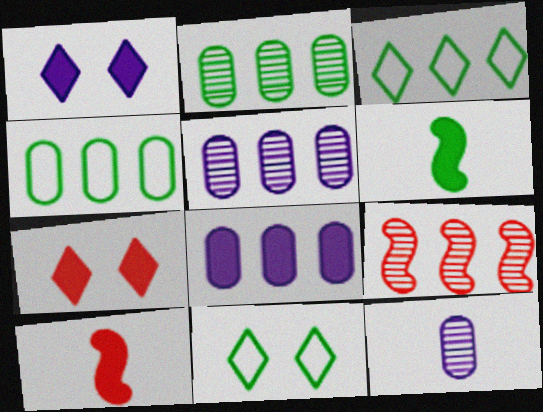[[2, 6, 11], 
[3, 8, 9], 
[5, 10, 11], 
[6, 7, 8]]